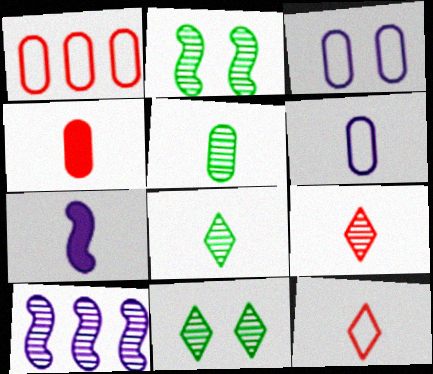[[1, 7, 11], 
[4, 5, 6], 
[5, 7, 12]]